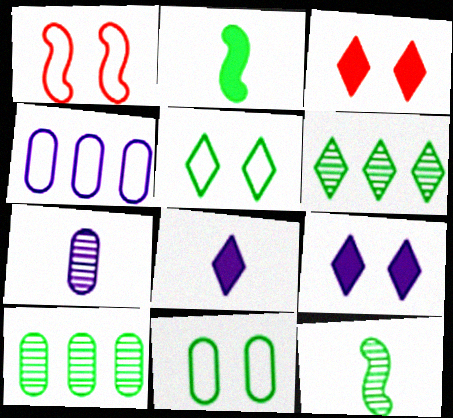[[1, 8, 10], 
[2, 5, 10], 
[2, 6, 11], 
[3, 4, 12]]